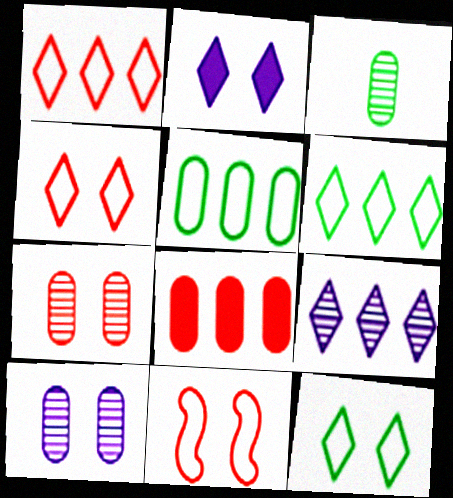[]